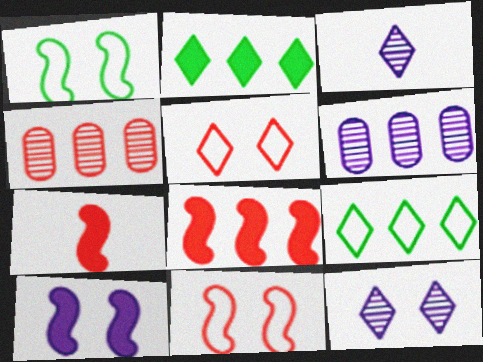[[2, 3, 5], 
[4, 5, 7], 
[6, 8, 9]]